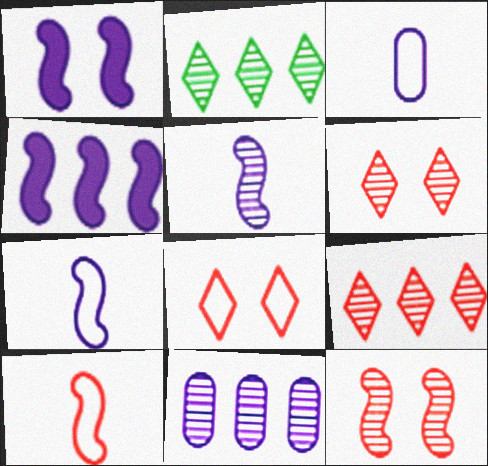[]